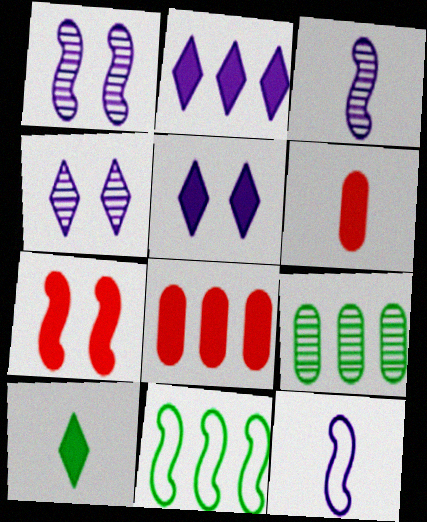[[3, 7, 11], 
[4, 6, 11]]